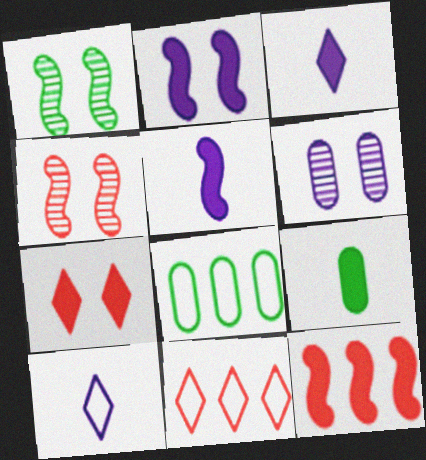[[3, 4, 8]]